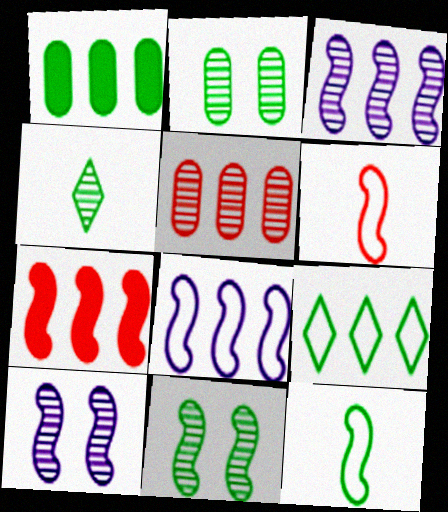[[4, 5, 10], 
[7, 10, 12]]